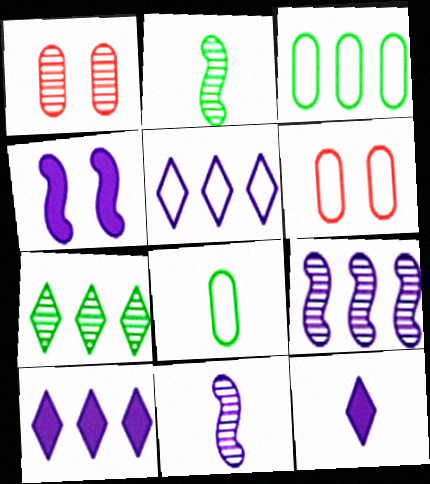[[1, 7, 11], 
[2, 6, 10]]